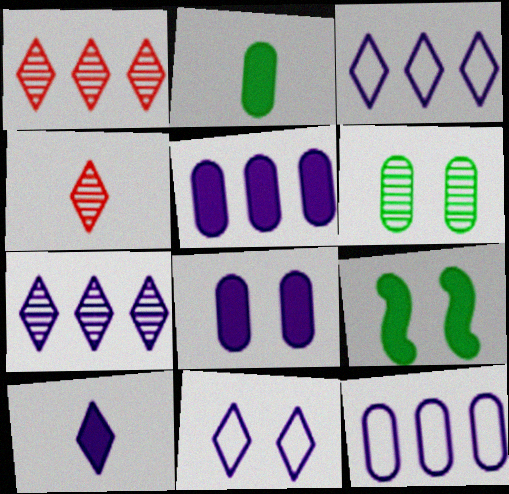[[4, 9, 12], 
[7, 10, 11]]